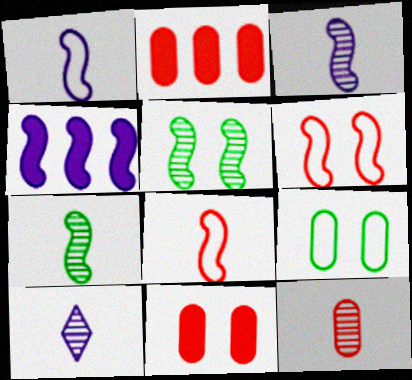[[4, 5, 8], 
[4, 6, 7], 
[7, 10, 12]]